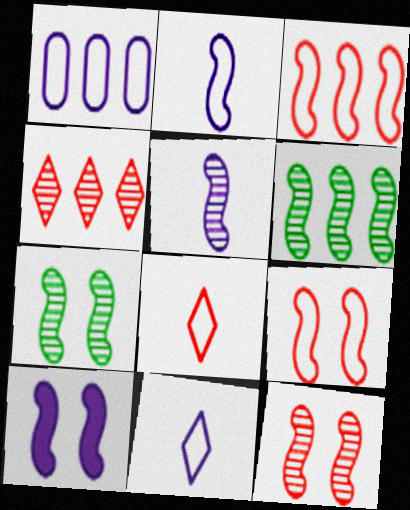[[5, 6, 12], 
[7, 9, 10]]